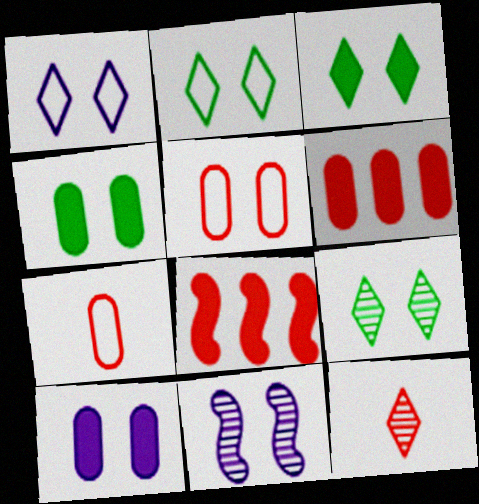[[1, 10, 11], 
[2, 3, 9], 
[3, 5, 11], 
[5, 8, 12]]